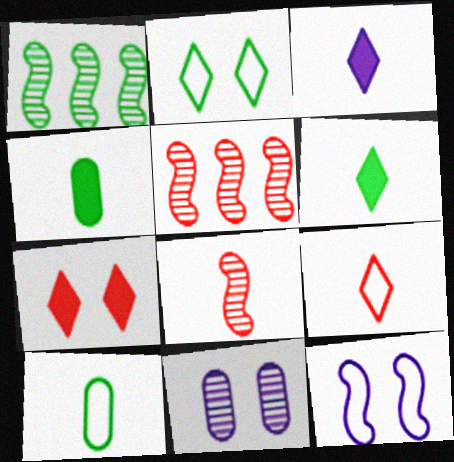[[1, 2, 4], 
[3, 8, 10]]